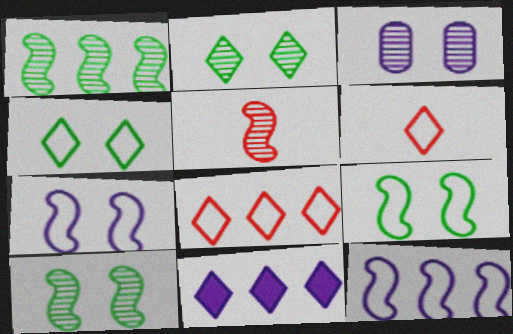[[2, 6, 11]]